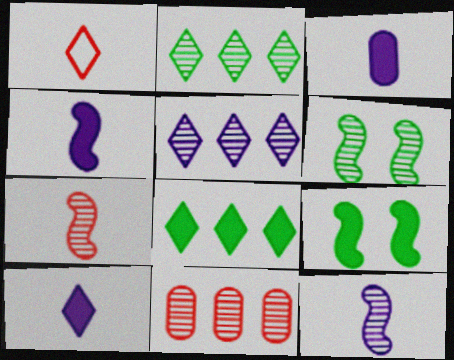[[3, 4, 10]]